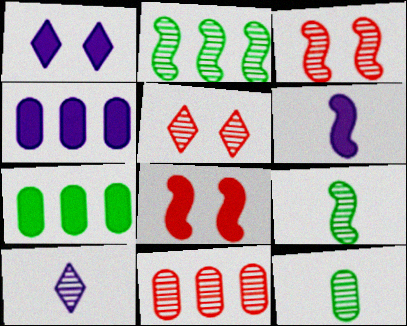[[1, 4, 6]]